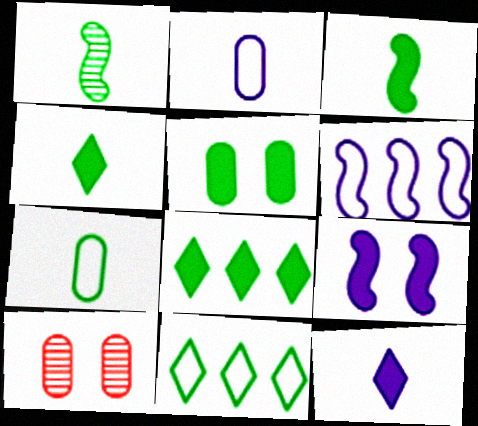[[1, 4, 7], 
[1, 5, 11], 
[3, 5, 8], 
[4, 6, 10]]